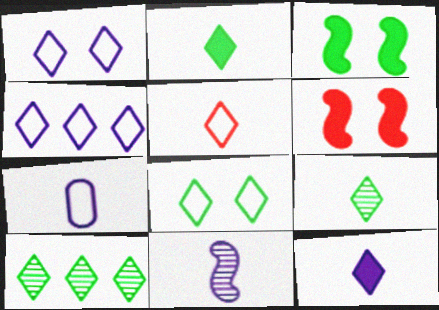[[2, 8, 10], 
[4, 5, 8], 
[5, 9, 12], 
[6, 7, 10], 
[7, 11, 12]]